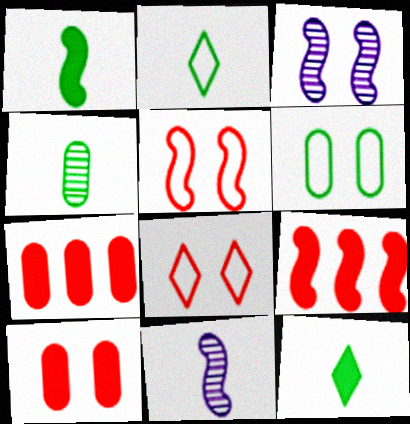[[1, 2, 4], 
[2, 3, 7]]